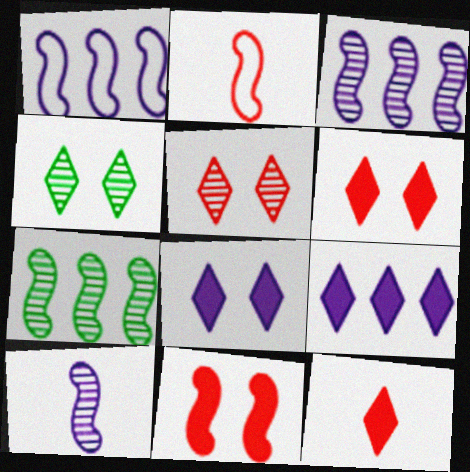[]